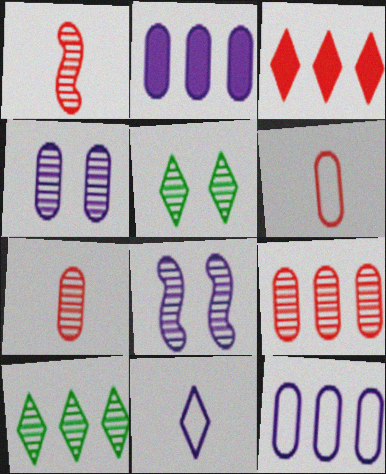[[1, 4, 10], 
[2, 8, 11], 
[3, 5, 11], 
[7, 8, 10]]